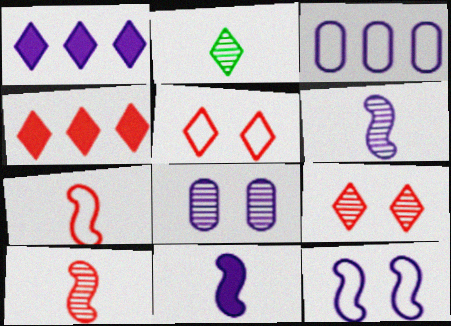[[1, 2, 5]]